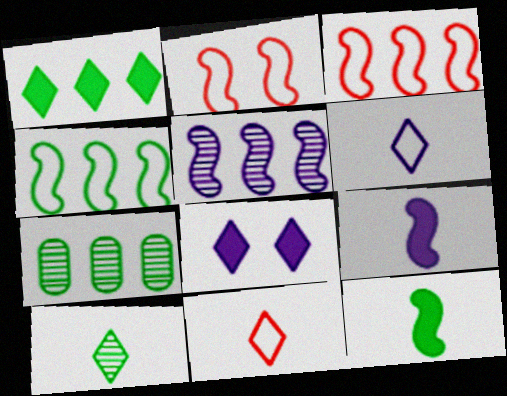[[1, 4, 7], 
[2, 5, 12]]